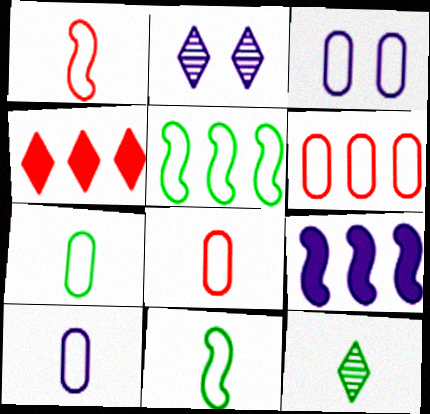[[2, 9, 10], 
[3, 6, 7], 
[7, 8, 10]]